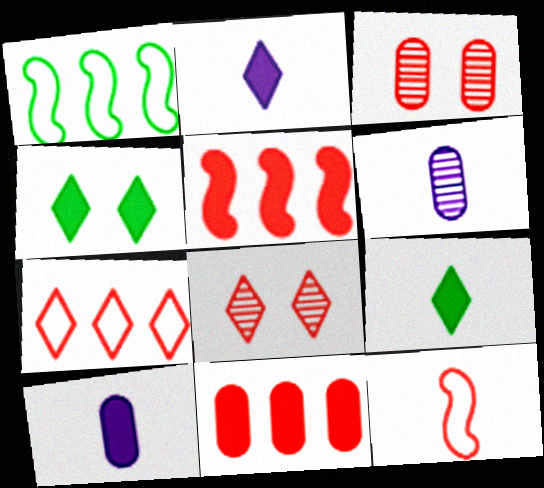[[1, 2, 3], 
[1, 8, 10], 
[4, 5, 10], 
[6, 9, 12], 
[8, 11, 12]]